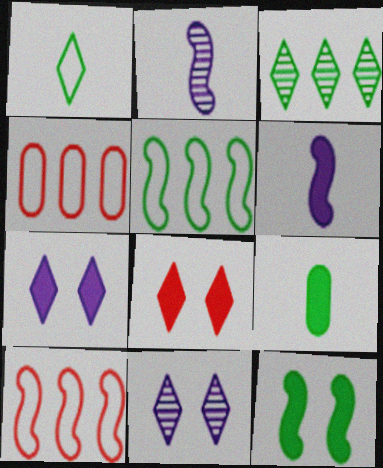[[2, 10, 12], 
[9, 10, 11]]